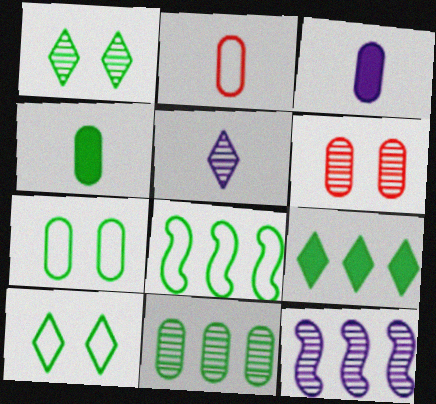[[1, 4, 8], 
[4, 7, 11], 
[8, 9, 11]]